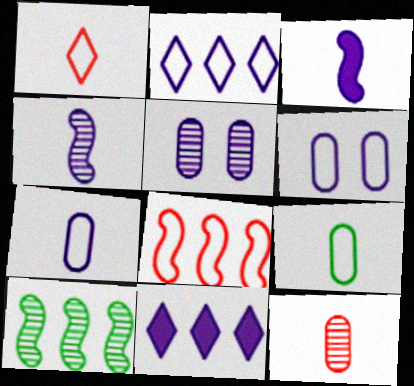[[2, 3, 5], 
[4, 6, 11]]